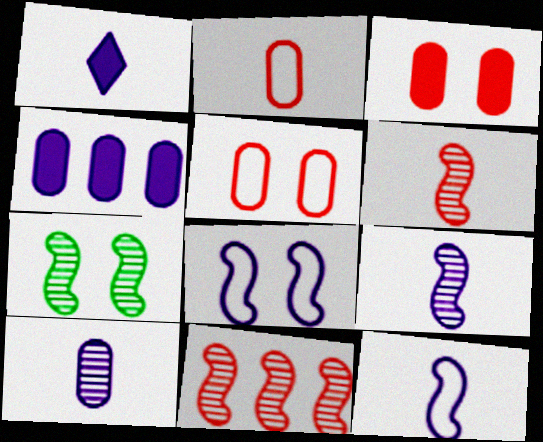[[1, 10, 12], 
[7, 9, 11]]